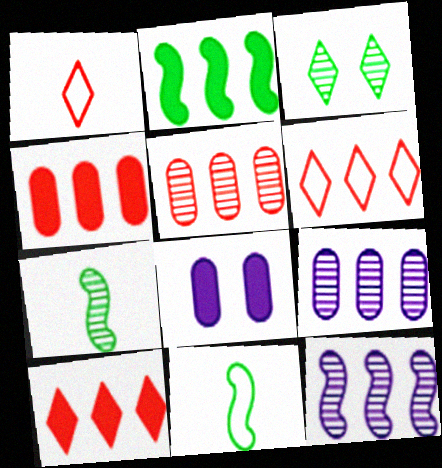[[2, 6, 9], 
[6, 7, 8]]